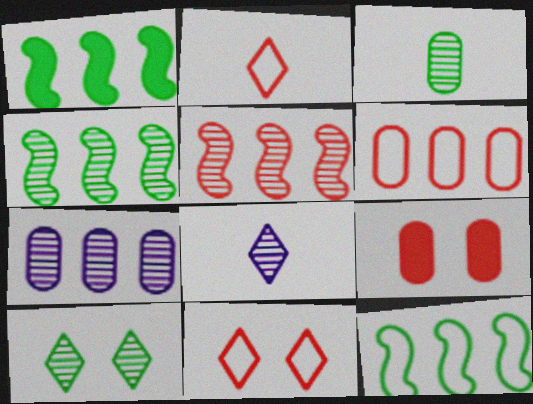[[1, 4, 12], 
[2, 5, 9], 
[3, 4, 10], 
[8, 9, 12]]